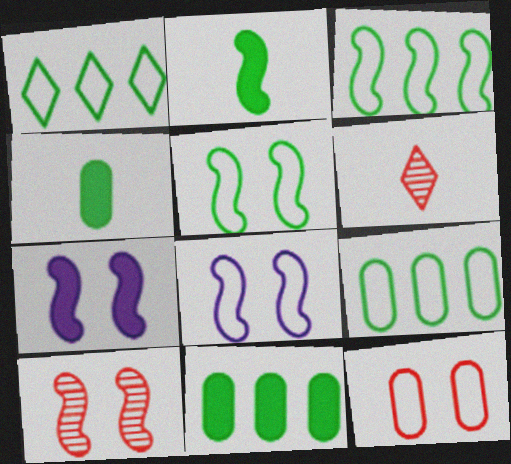[[1, 3, 9], 
[5, 7, 10], 
[6, 7, 9], 
[6, 8, 11]]